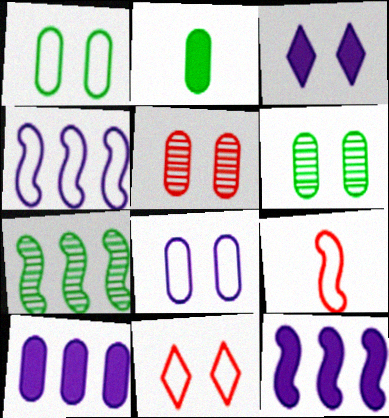[]